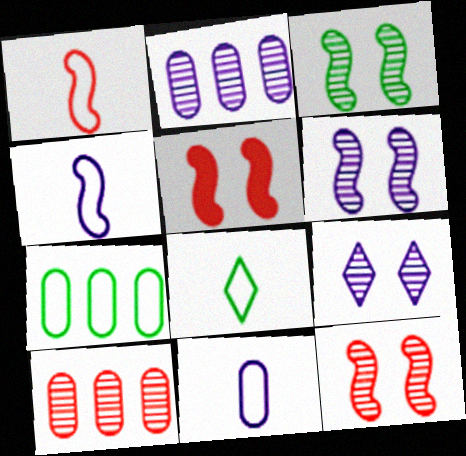[[1, 8, 11], 
[2, 5, 8], 
[3, 6, 12]]